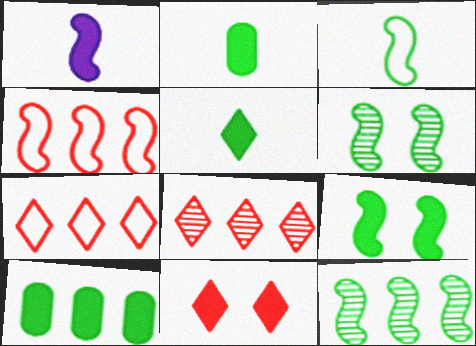[[1, 4, 6], 
[1, 10, 11], 
[3, 9, 12], 
[5, 9, 10]]